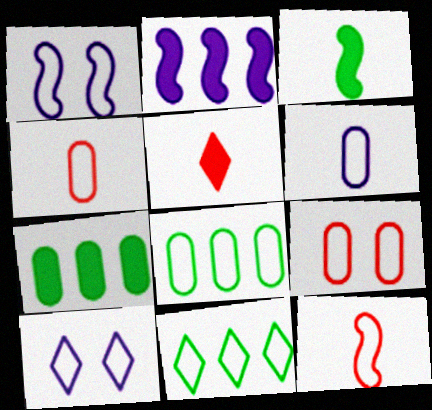[[1, 4, 11], 
[6, 8, 9], 
[8, 10, 12]]